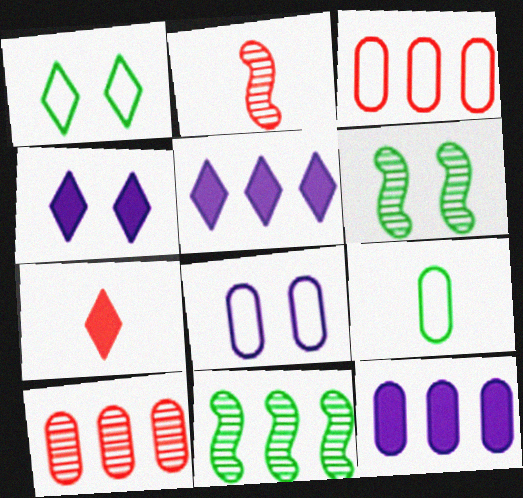[[1, 2, 12], 
[3, 5, 11], 
[3, 8, 9], 
[7, 8, 11]]